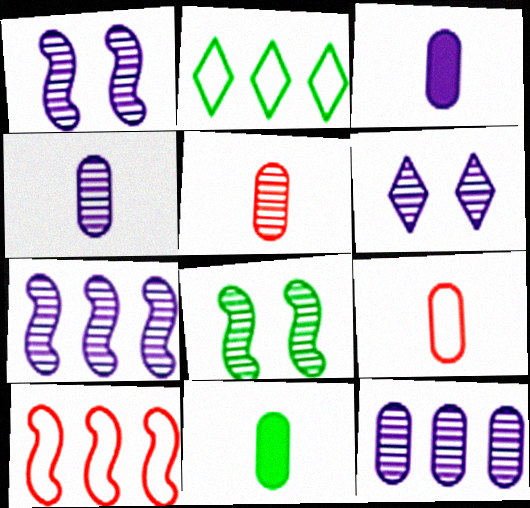[[2, 8, 11], 
[4, 6, 7], 
[4, 9, 11], 
[6, 10, 11]]